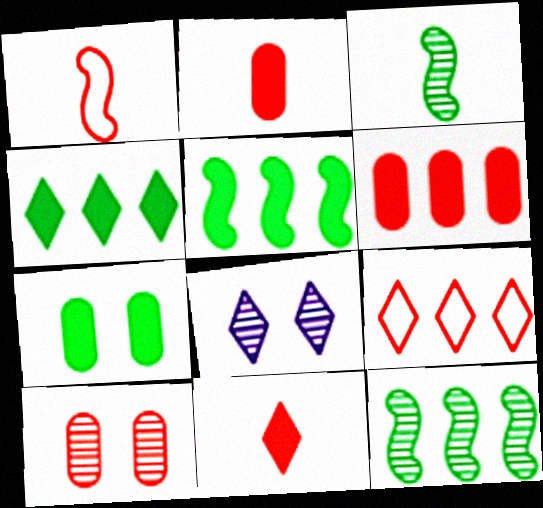[]